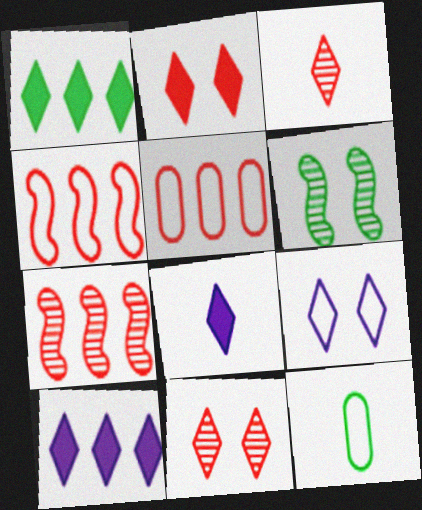[[1, 2, 8], 
[1, 3, 9], 
[1, 6, 12], 
[4, 9, 12], 
[5, 6, 8]]